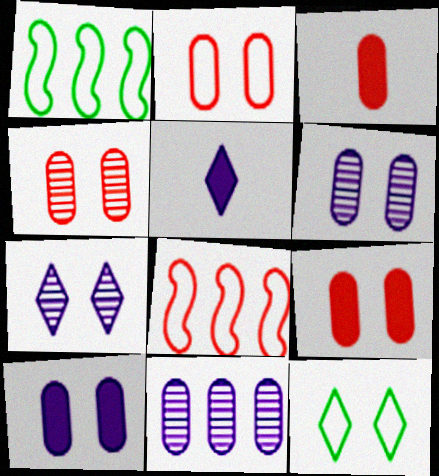[[1, 3, 7], 
[1, 4, 5], 
[2, 4, 9]]